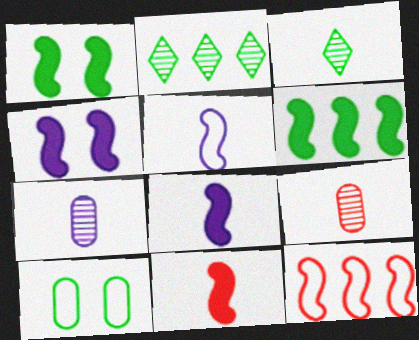[[3, 6, 10], 
[4, 6, 11]]